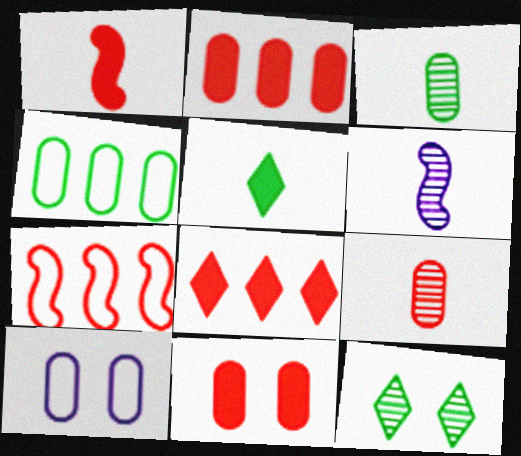[[1, 8, 11], 
[2, 3, 10]]